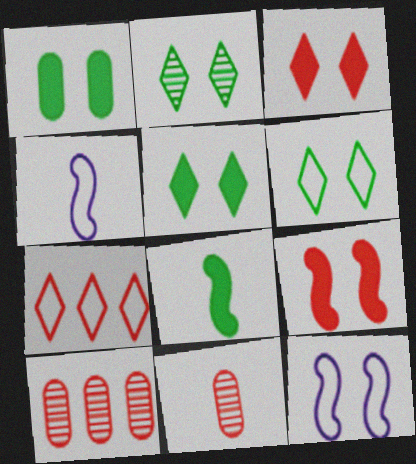[[2, 5, 6], 
[4, 5, 10], 
[7, 9, 11]]